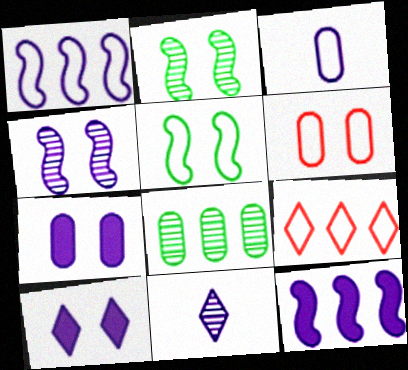[[1, 7, 11], 
[2, 6, 10], 
[3, 5, 9], 
[8, 9, 12]]